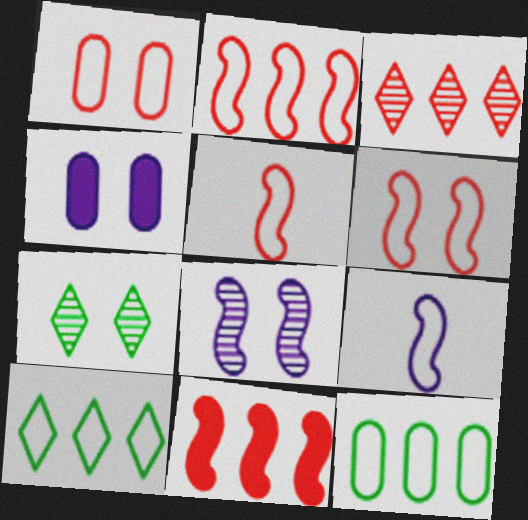[[1, 9, 10], 
[2, 5, 6], 
[4, 6, 7]]